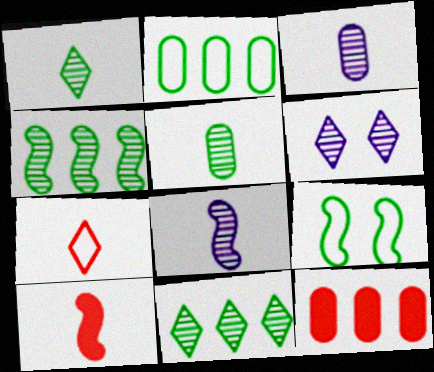[[2, 6, 10]]